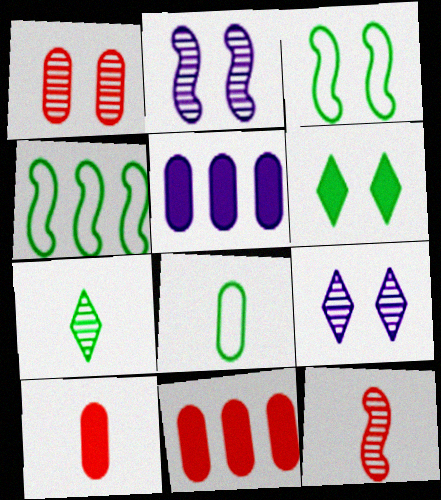[[1, 5, 8], 
[4, 9, 10]]